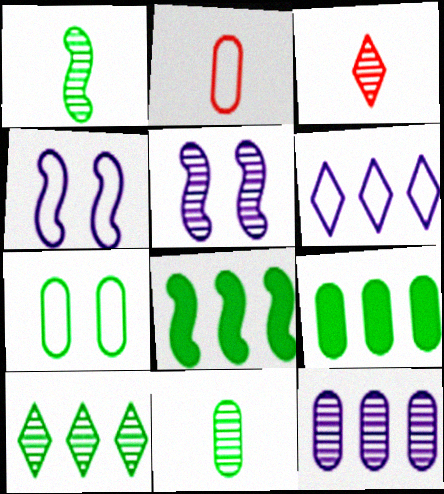[[3, 4, 9], 
[7, 9, 11]]